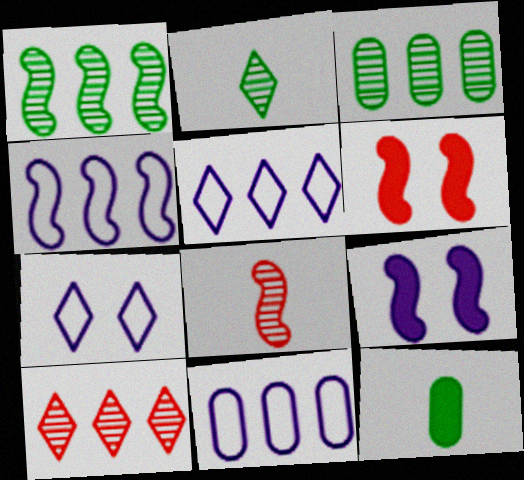[[2, 6, 11], 
[4, 5, 11]]